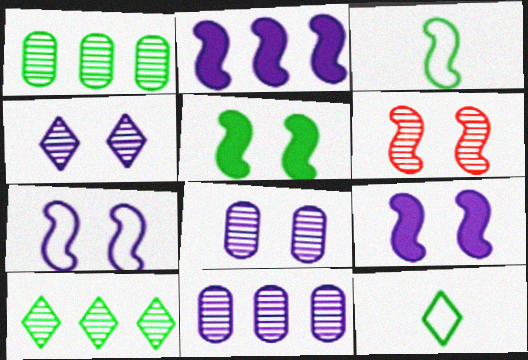[[1, 5, 12], 
[2, 3, 6], 
[5, 6, 7]]